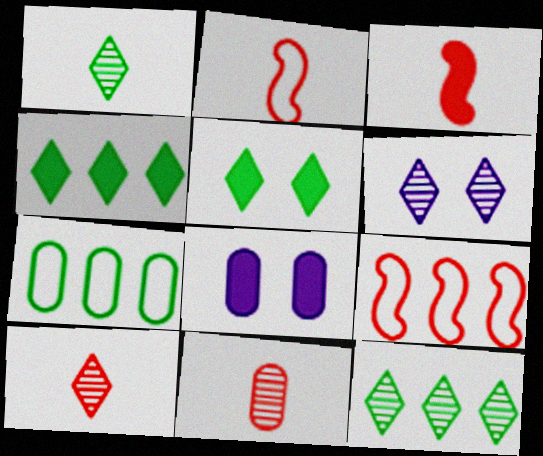[[1, 8, 9], 
[2, 8, 12], 
[3, 4, 8], 
[3, 6, 7], 
[6, 10, 12], 
[7, 8, 11]]